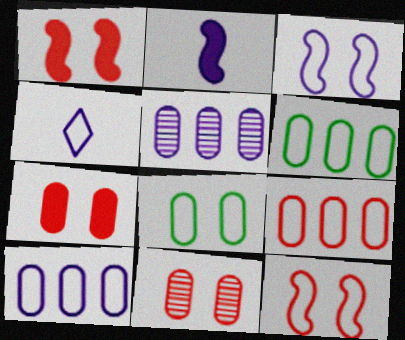[[3, 4, 10], 
[4, 6, 12], 
[6, 9, 10]]